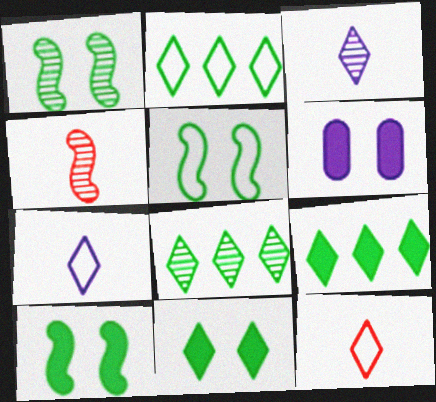[[1, 5, 10], 
[2, 4, 6], 
[2, 8, 9]]